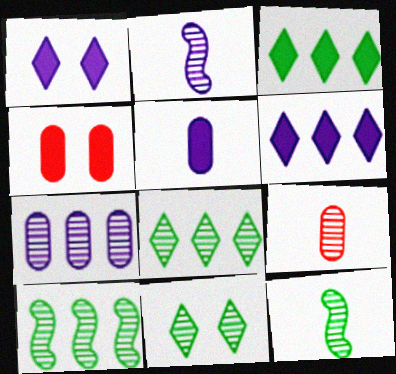[]